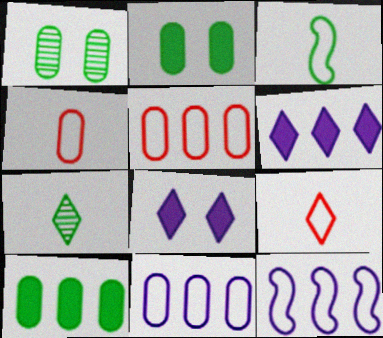[]